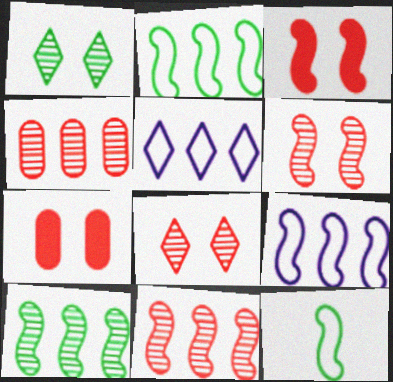[]